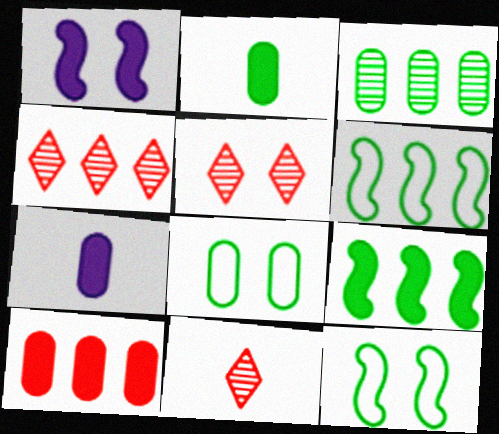[[1, 5, 8], 
[2, 3, 8], 
[4, 5, 11], 
[4, 7, 12], 
[5, 6, 7]]